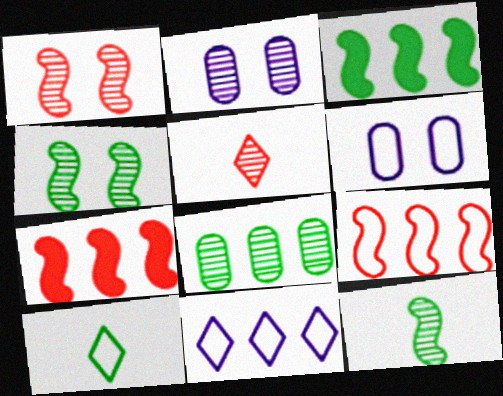[[2, 7, 10], 
[3, 5, 6], 
[6, 9, 10], 
[7, 8, 11]]